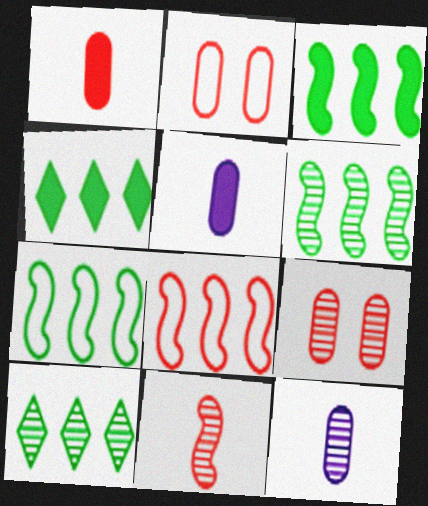[[3, 6, 7]]